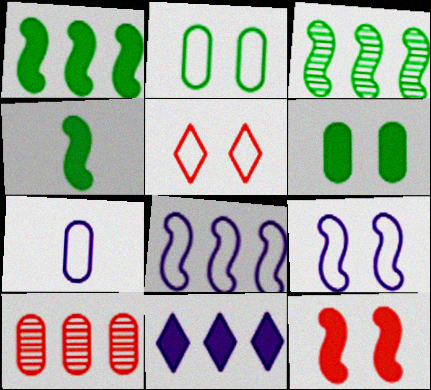[[2, 5, 9], 
[6, 7, 10]]